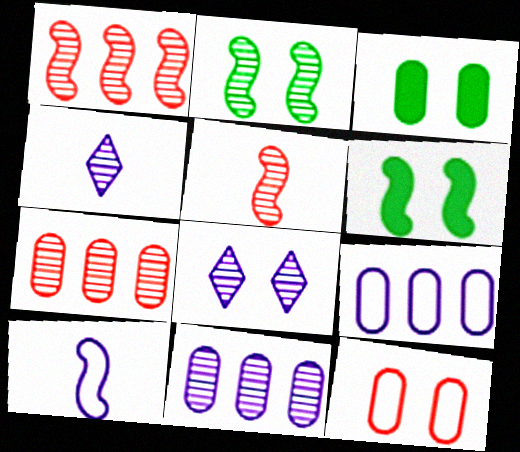[[1, 6, 10], 
[2, 4, 7], 
[6, 8, 12]]